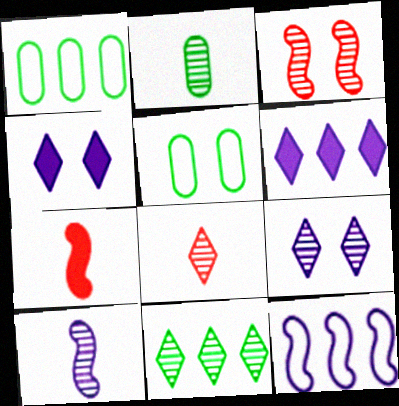[[1, 7, 9], 
[2, 8, 10], 
[3, 4, 5], 
[8, 9, 11]]